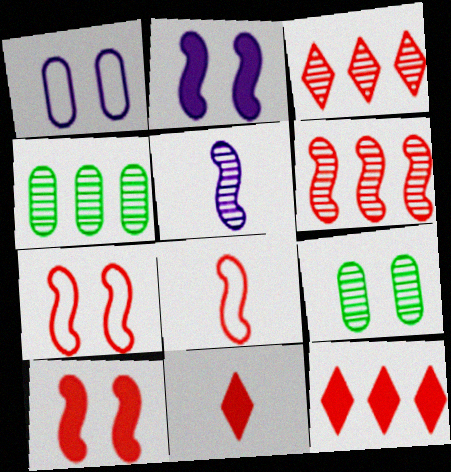[[3, 5, 9], 
[6, 8, 10]]